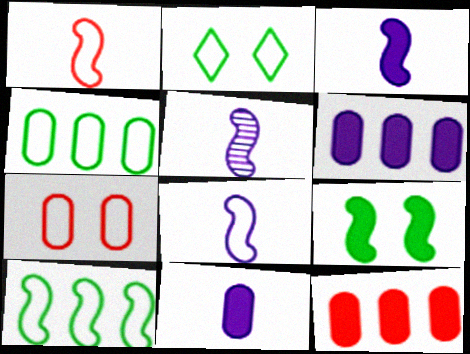[[2, 5, 12], 
[3, 5, 8]]